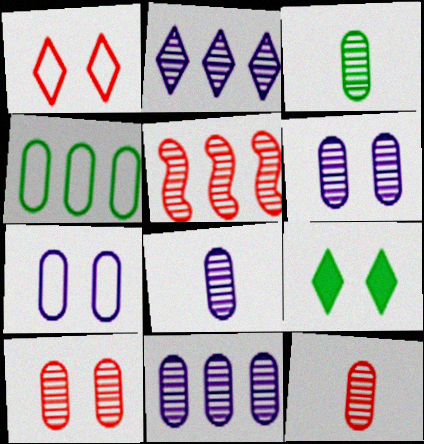[[3, 8, 12], 
[3, 10, 11], 
[6, 8, 11]]